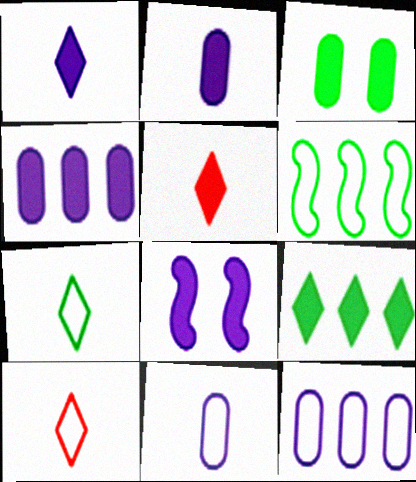[[1, 4, 8]]